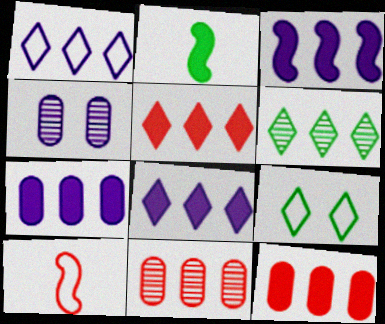[[1, 5, 6], 
[3, 7, 8]]